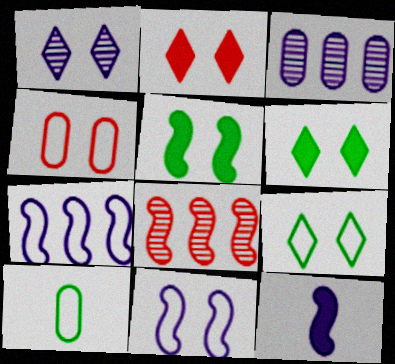[[1, 2, 9], 
[1, 4, 5], 
[4, 9, 11]]